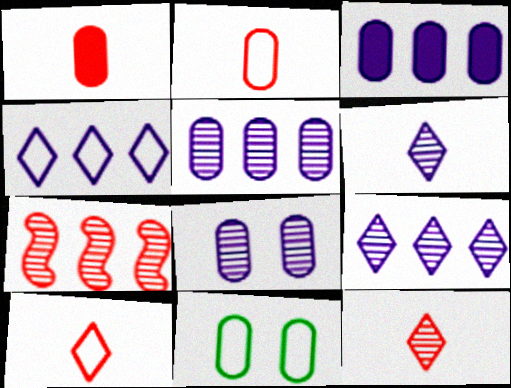[[1, 5, 11]]